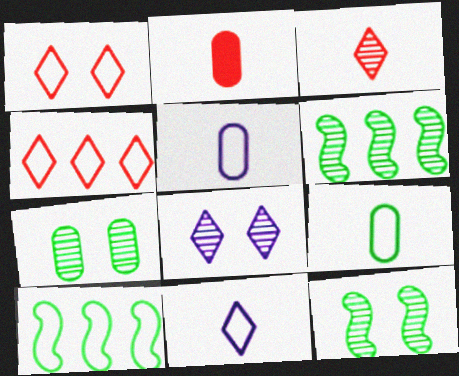[[1, 5, 10], 
[2, 8, 10]]